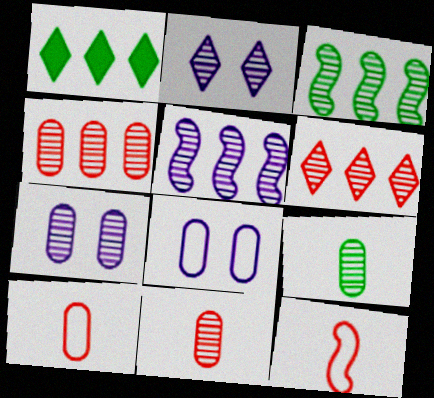[[1, 7, 12], 
[2, 3, 11], 
[4, 7, 9]]